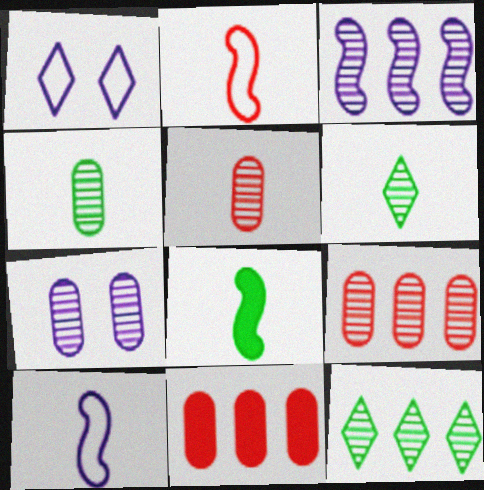[[1, 8, 9], 
[3, 9, 12], 
[4, 7, 9]]